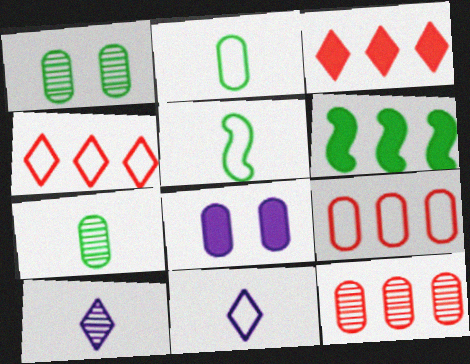[[2, 8, 12], 
[7, 8, 9]]